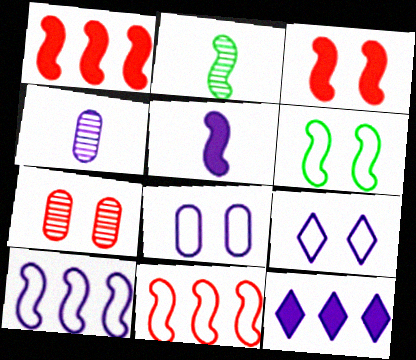[[2, 3, 10]]